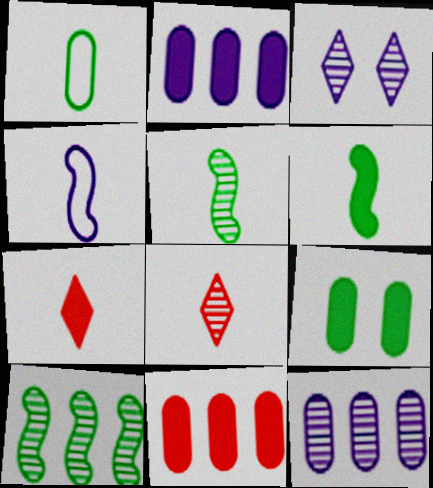[[2, 3, 4]]